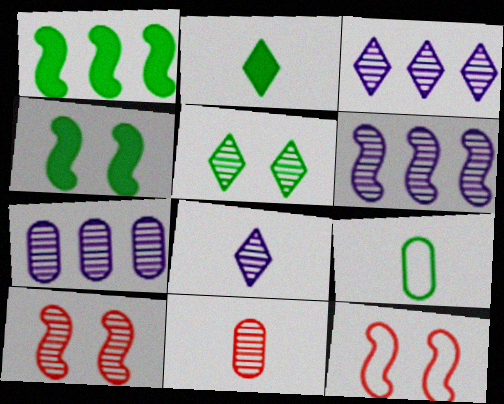[[1, 5, 9], 
[2, 7, 12], 
[3, 6, 7], 
[5, 6, 11]]